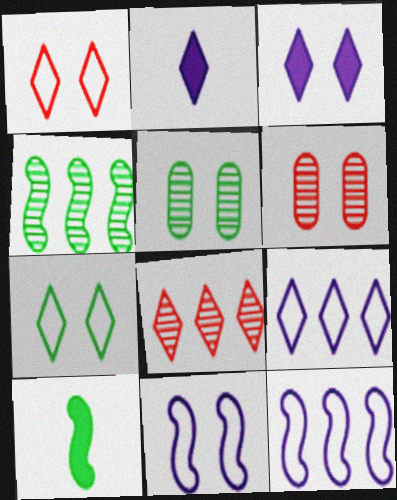[[2, 7, 8], 
[6, 9, 10]]